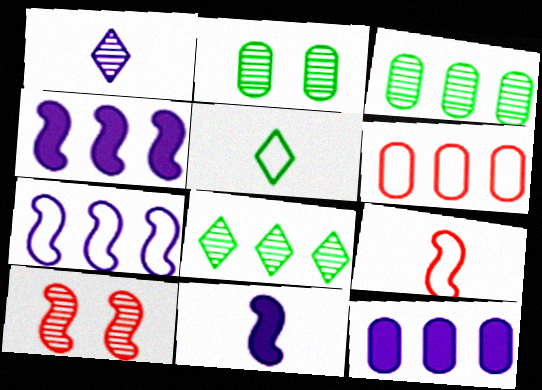[[1, 3, 10], 
[3, 6, 12], 
[4, 6, 8], 
[5, 10, 12]]